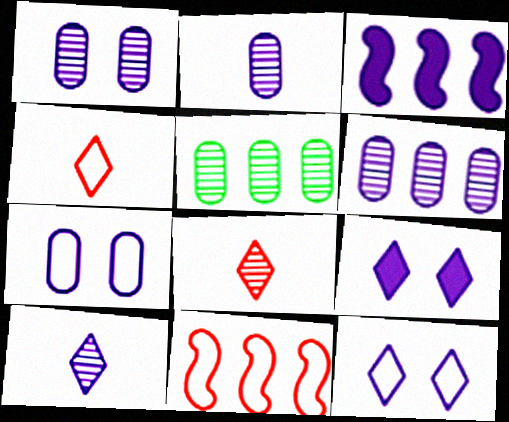[[1, 2, 6], 
[2, 3, 12], 
[3, 7, 10]]